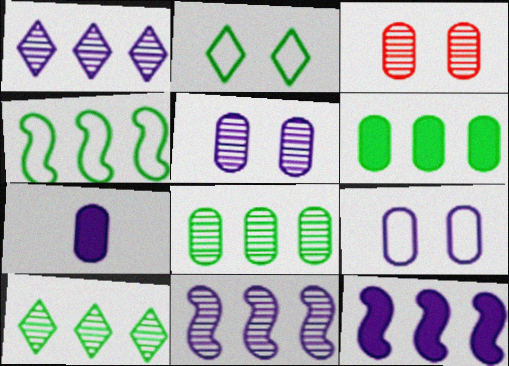[[4, 6, 10]]